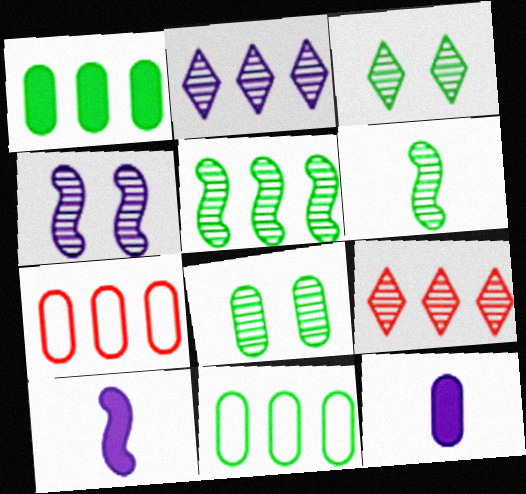[[3, 7, 10], 
[7, 8, 12]]